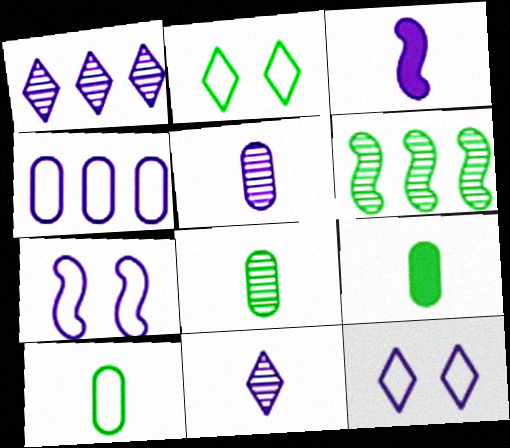[[2, 6, 9], 
[8, 9, 10]]